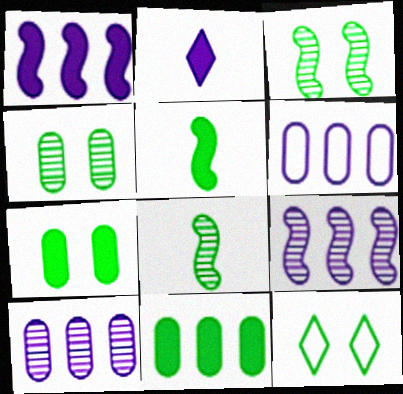[[3, 7, 12], 
[8, 11, 12]]